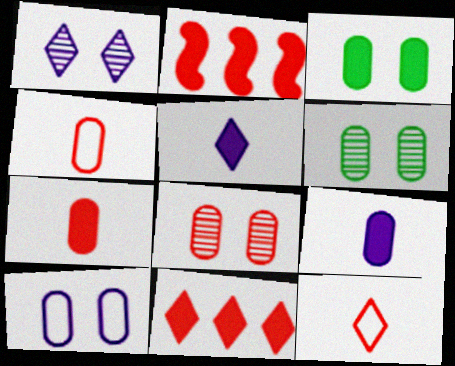[[2, 3, 5], 
[2, 8, 12], 
[3, 8, 10]]